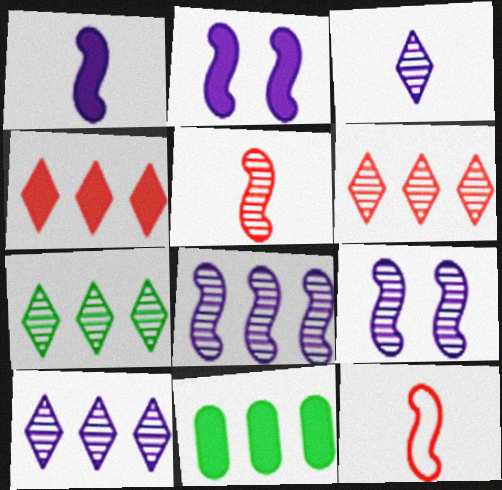[[6, 7, 10]]